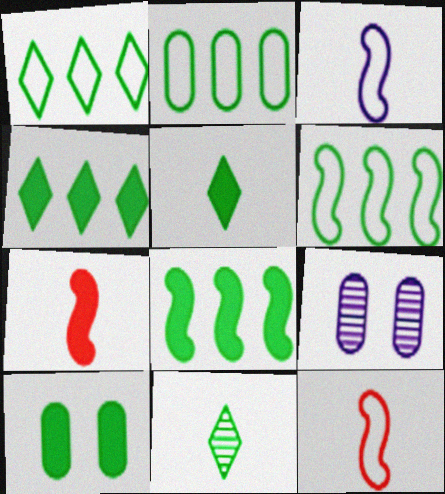[[1, 2, 6], 
[1, 7, 9], 
[4, 9, 12], 
[5, 8, 10], 
[6, 10, 11]]